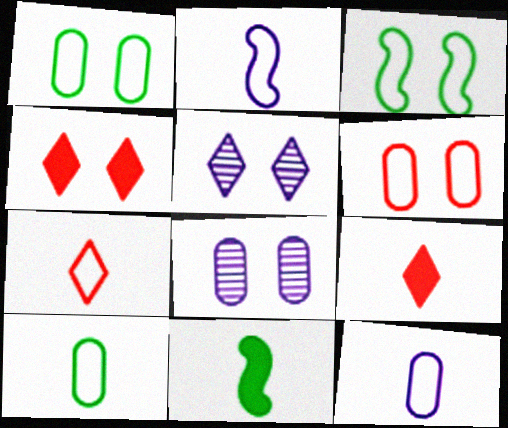[[2, 7, 10], 
[3, 4, 8]]